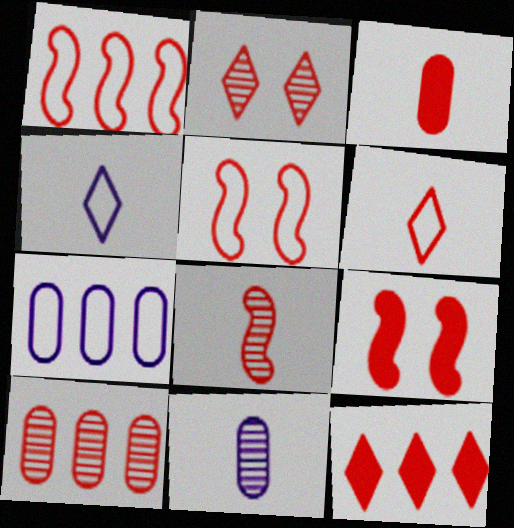[[1, 2, 3], 
[1, 8, 9], 
[1, 10, 12], 
[2, 6, 12], 
[2, 8, 10], 
[3, 6, 8], 
[3, 9, 12], 
[6, 9, 10]]